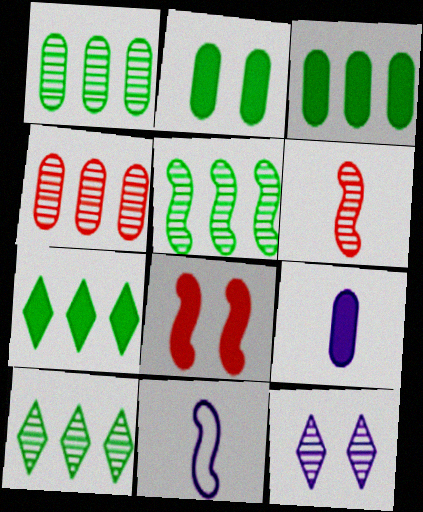[[1, 5, 10], 
[1, 6, 12], 
[5, 8, 11], 
[7, 8, 9]]